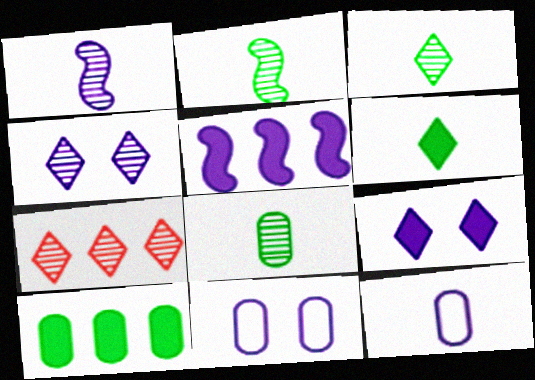[[2, 3, 8], 
[3, 4, 7], 
[4, 5, 12]]